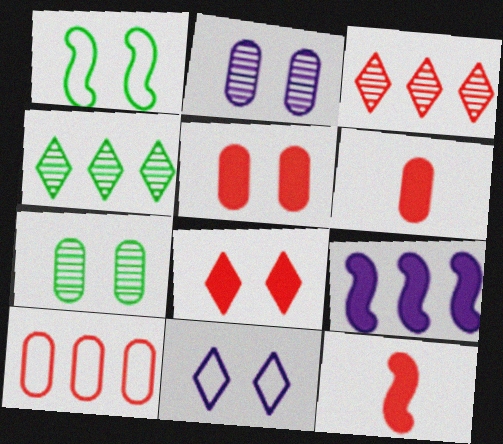[[1, 2, 8], 
[4, 9, 10]]